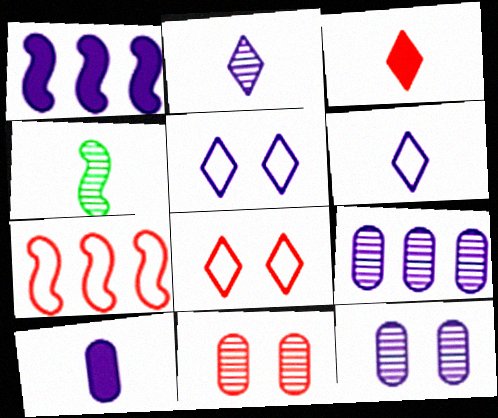[[1, 6, 12], 
[3, 7, 11]]